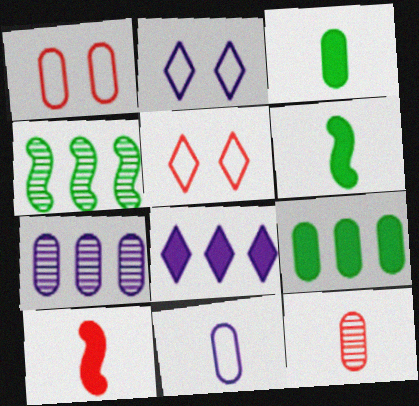[[1, 3, 7], 
[3, 11, 12], 
[5, 6, 7]]